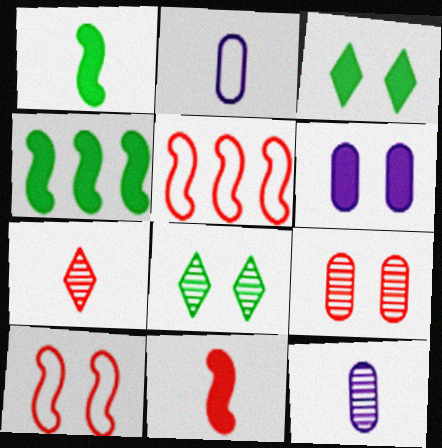[[1, 2, 7], 
[3, 5, 12], 
[6, 8, 10]]